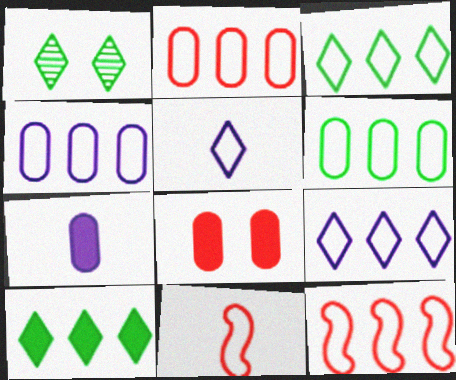[[1, 7, 12], 
[2, 4, 6], 
[3, 4, 12], 
[6, 9, 12]]